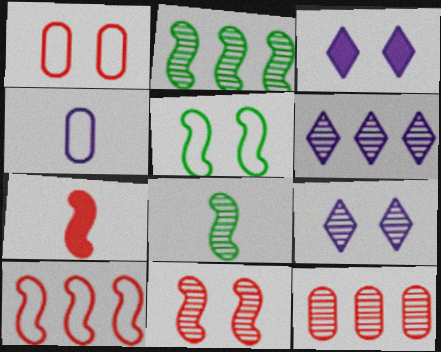[[2, 6, 12], 
[7, 10, 11], 
[8, 9, 12]]